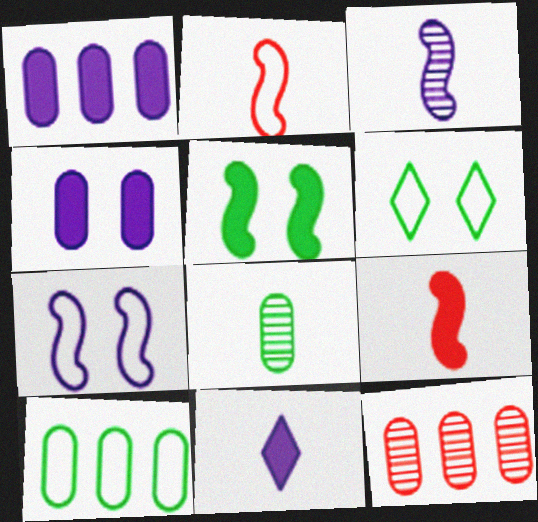[[1, 10, 12], 
[2, 8, 11]]